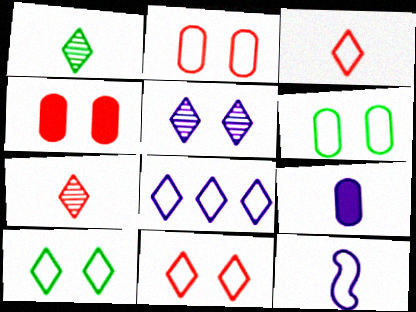[[3, 8, 10]]